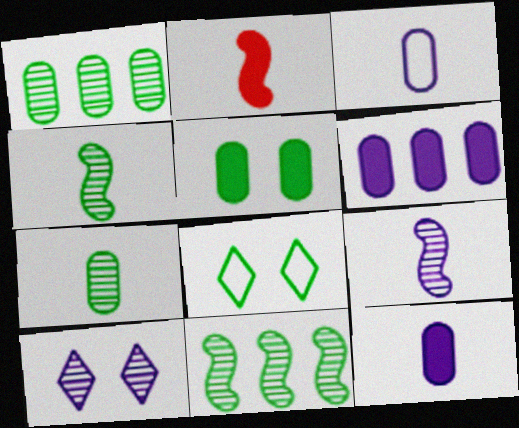[]